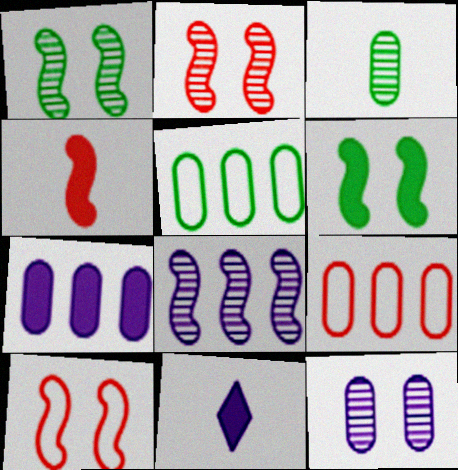[[1, 9, 11], 
[2, 5, 11]]